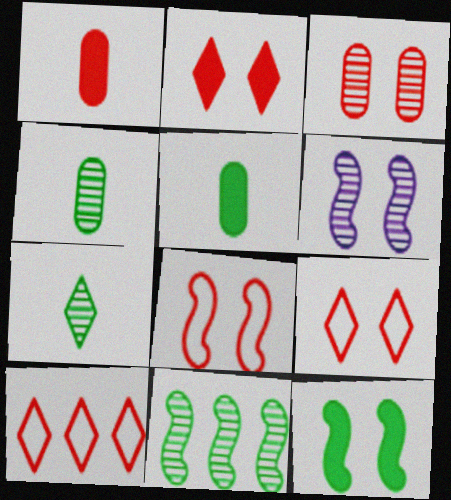[[2, 3, 8], 
[5, 6, 10], 
[6, 8, 12]]